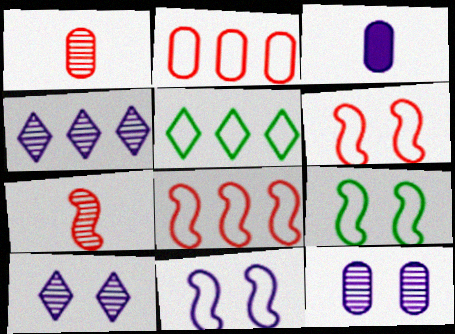[[3, 4, 11], 
[6, 9, 11]]